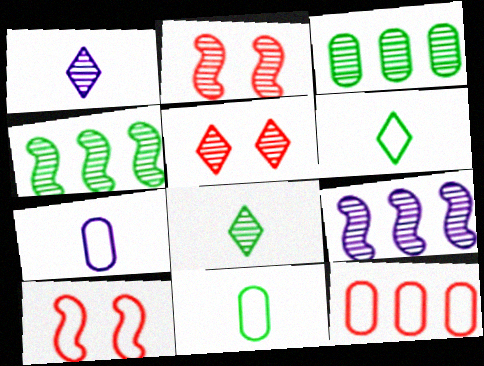[[1, 2, 3]]